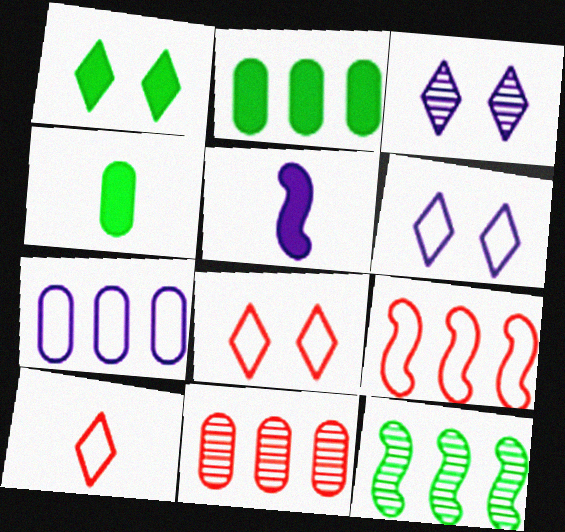[[1, 3, 8], 
[2, 7, 11], 
[3, 4, 9], 
[3, 5, 7]]